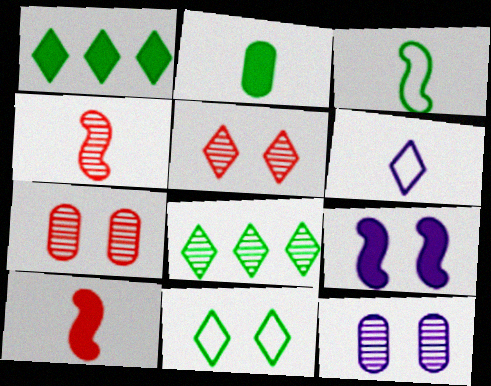[[1, 5, 6], 
[2, 4, 6], 
[4, 8, 12], 
[7, 9, 11]]